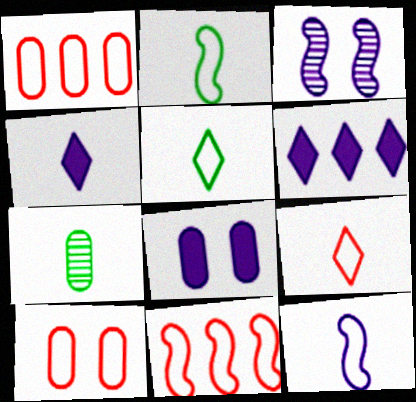[[1, 7, 8], 
[9, 10, 11]]